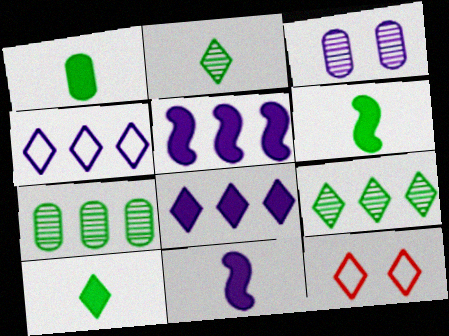[[1, 6, 10], 
[2, 8, 12], 
[3, 4, 11], 
[7, 11, 12]]